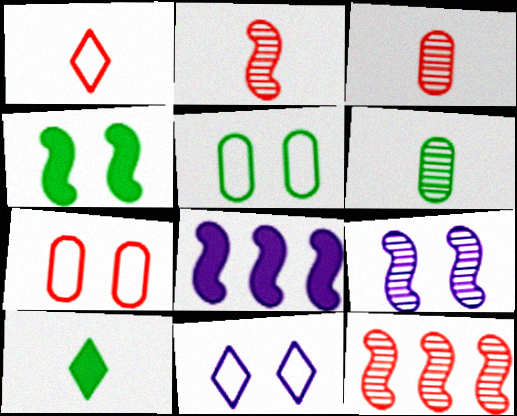[]